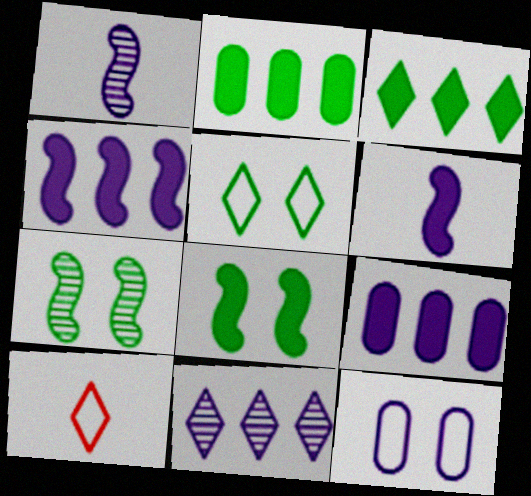[[6, 11, 12], 
[7, 9, 10]]